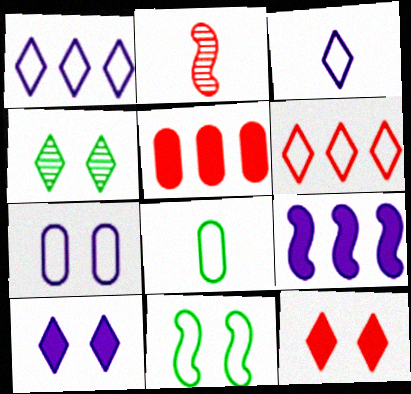[[2, 9, 11]]